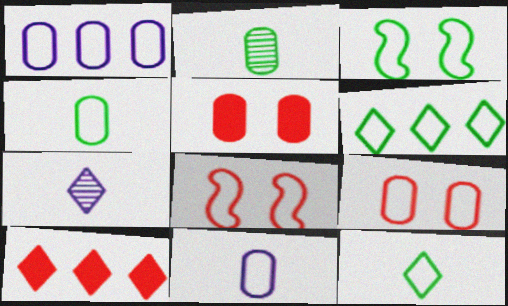[[1, 2, 5], 
[1, 4, 9], 
[1, 8, 12], 
[3, 4, 6], 
[6, 8, 11]]